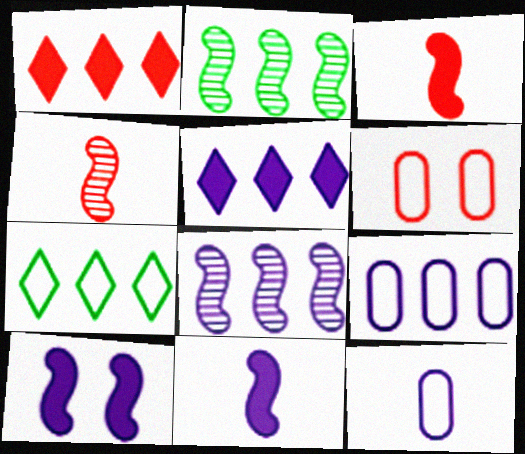[[1, 2, 9], 
[1, 4, 6], 
[5, 8, 9]]